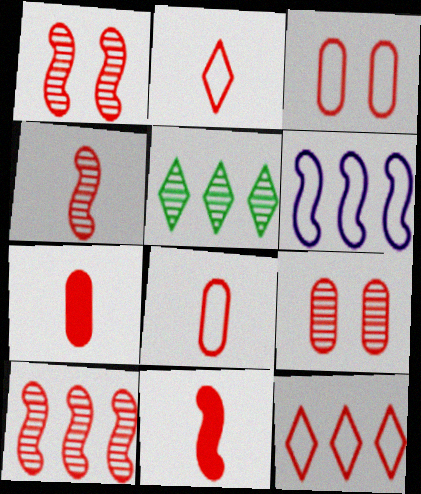[[1, 4, 10], 
[1, 7, 12], 
[2, 4, 7], 
[9, 11, 12]]